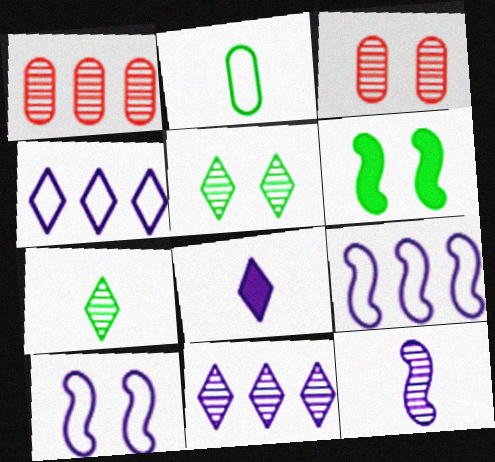[[1, 5, 12]]